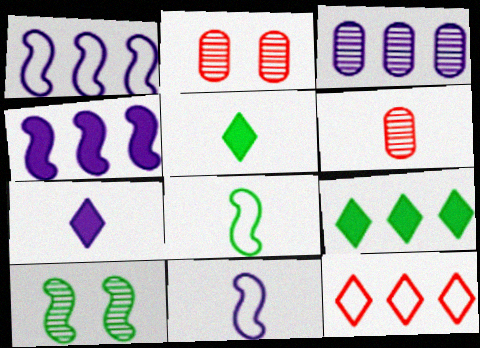[[1, 2, 5], 
[2, 9, 11], 
[5, 6, 11], 
[6, 7, 8]]